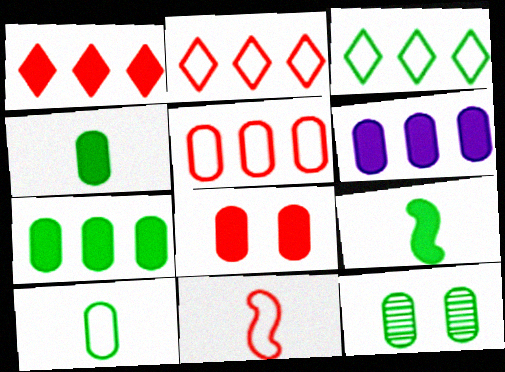[[3, 9, 12], 
[4, 6, 8], 
[7, 10, 12]]